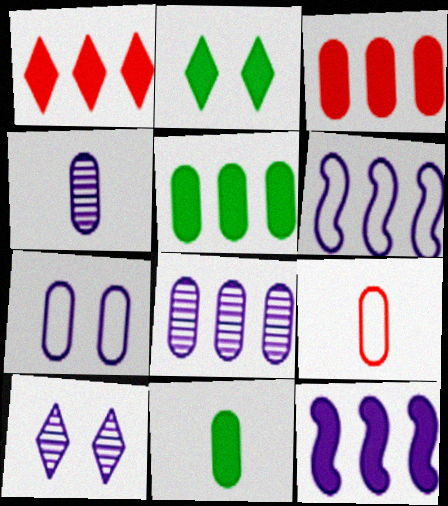[[1, 5, 12], 
[4, 9, 11]]